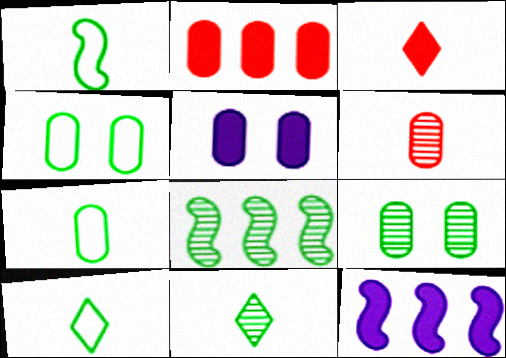[[1, 7, 10], 
[8, 9, 11]]